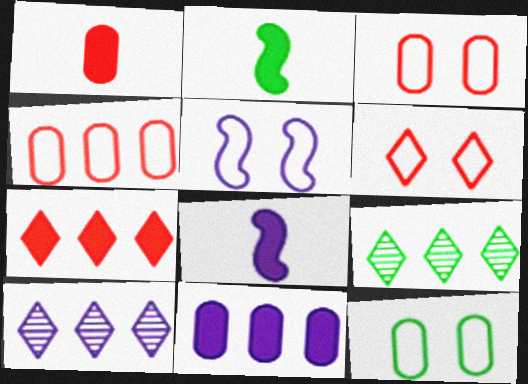[[1, 5, 9], 
[2, 3, 10], 
[2, 9, 12], 
[3, 8, 9], 
[5, 6, 12]]